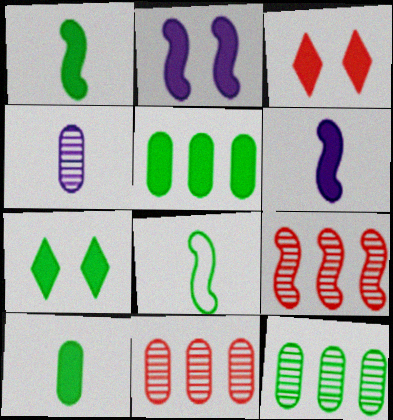[[1, 5, 7], 
[2, 8, 9], 
[3, 5, 6], 
[7, 8, 12]]